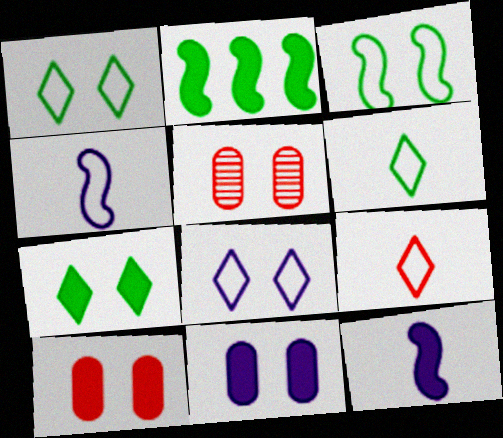[]